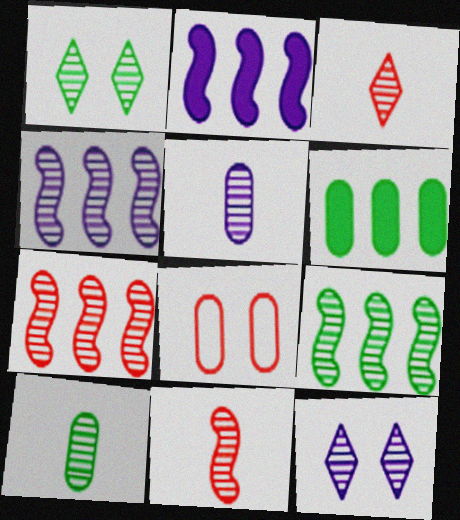[[1, 5, 7], 
[1, 9, 10], 
[4, 5, 12], 
[4, 7, 9], 
[5, 6, 8], 
[7, 10, 12]]